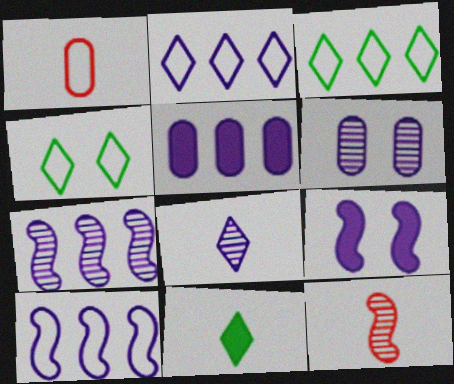[[1, 4, 10], 
[2, 5, 7], 
[4, 5, 12], 
[6, 7, 8]]